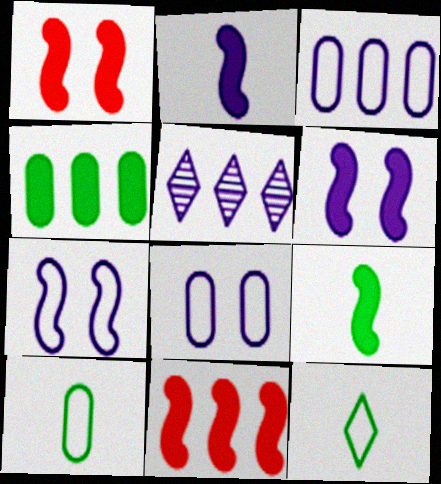[[1, 5, 10], 
[2, 5, 8], 
[6, 9, 11]]